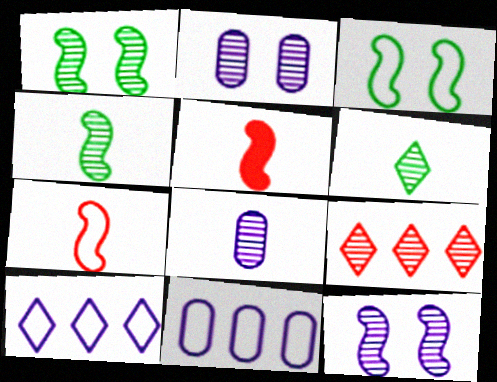[[1, 8, 9], 
[2, 4, 9]]